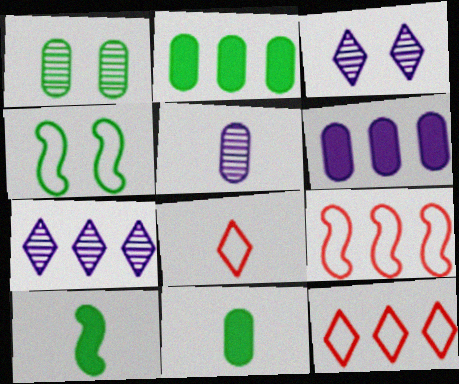[[2, 7, 9], 
[3, 9, 11], 
[5, 8, 10]]